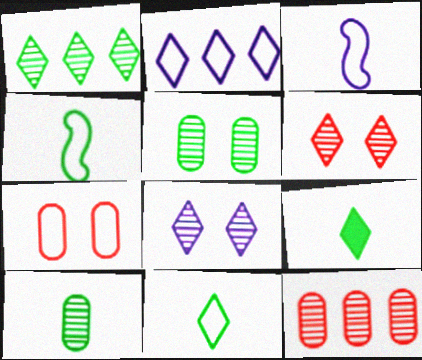[[2, 4, 7], 
[2, 6, 9], 
[4, 9, 10]]